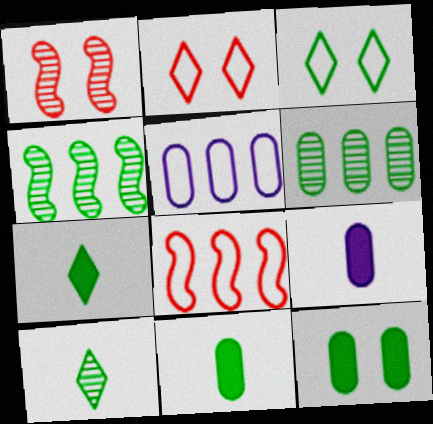[[1, 5, 7], 
[2, 4, 9], 
[3, 4, 11]]